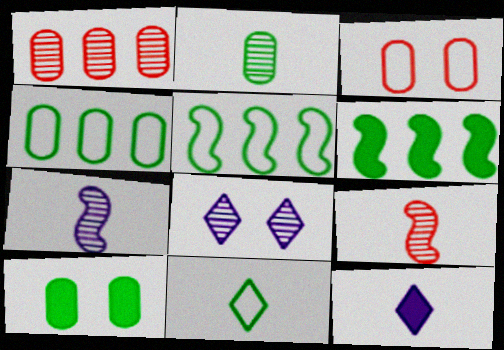[[2, 4, 10]]